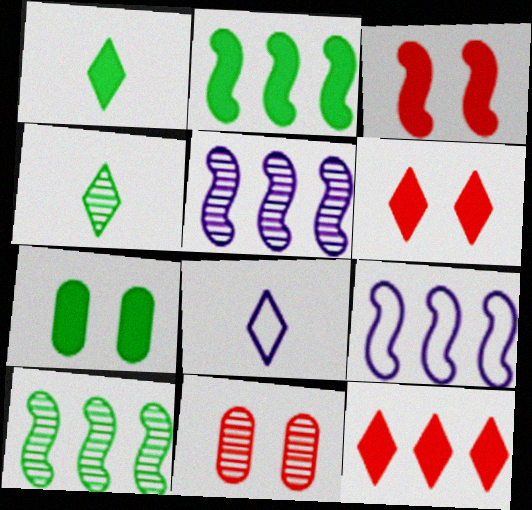[[1, 2, 7], 
[1, 9, 11], 
[2, 8, 11], 
[4, 5, 11]]